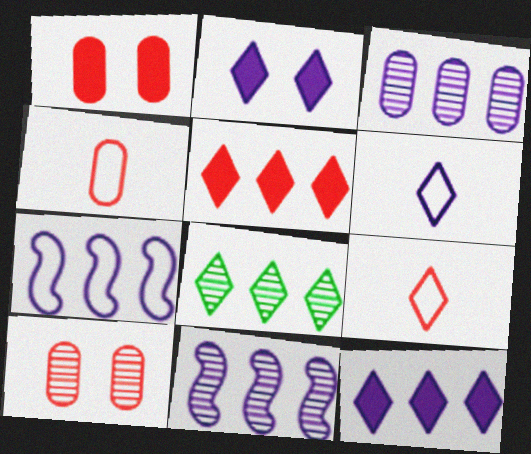[[2, 8, 9], 
[3, 7, 12]]